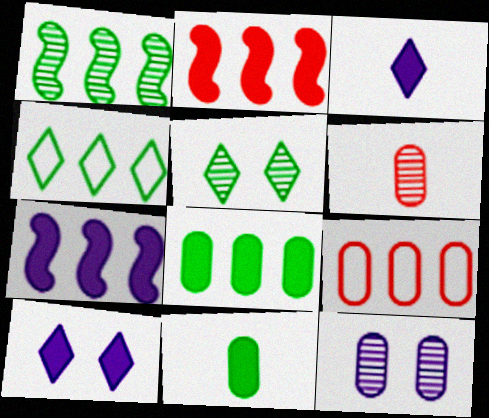[[1, 4, 8], 
[2, 10, 11], 
[9, 11, 12]]